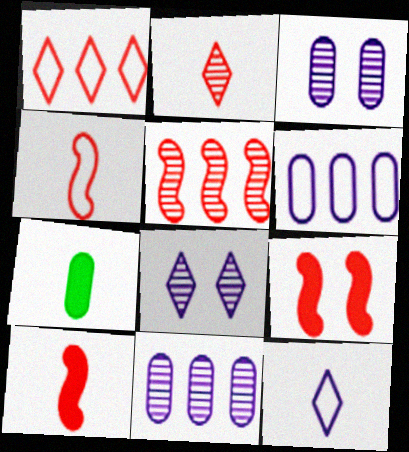[[4, 5, 9]]